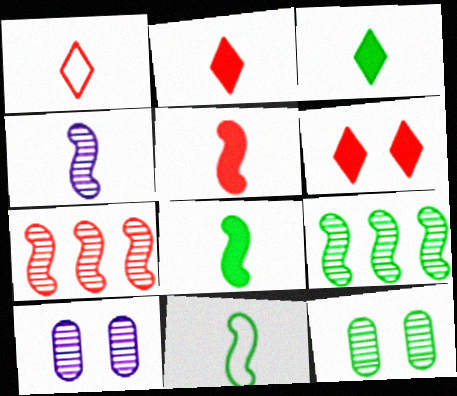[[4, 5, 11]]